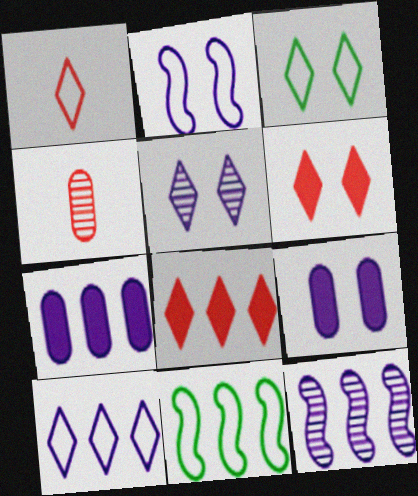[[1, 3, 10], 
[2, 5, 9], 
[3, 5, 6], 
[7, 10, 12]]